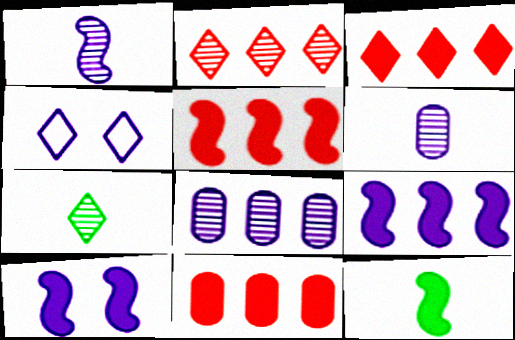[[3, 4, 7], 
[3, 5, 11], 
[4, 6, 9], 
[5, 10, 12]]